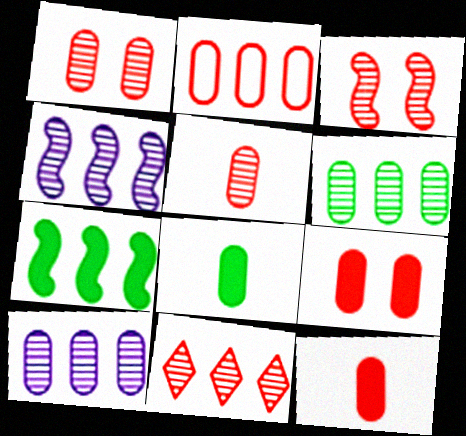[[1, 2, 12], 
[2, 5, 9], 
[3, 5, 11], 
[4, 6, 11]]